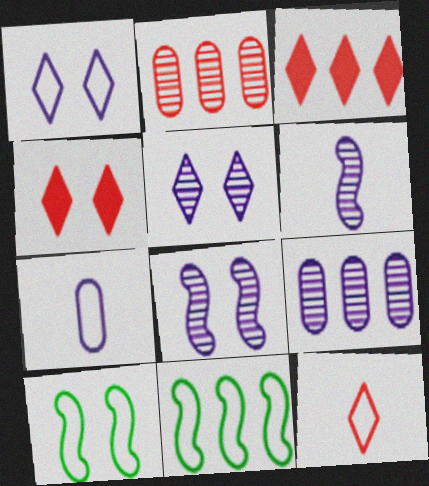[[3, 9, 11], 
[5, 6, 9]]